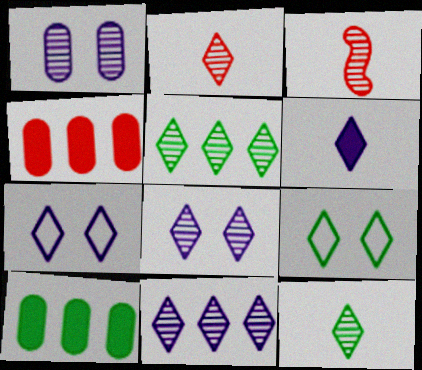[[1, 3, 5], 
[2, 5, 8], 
[3, 7, 10], 
[6, 7, 11]]